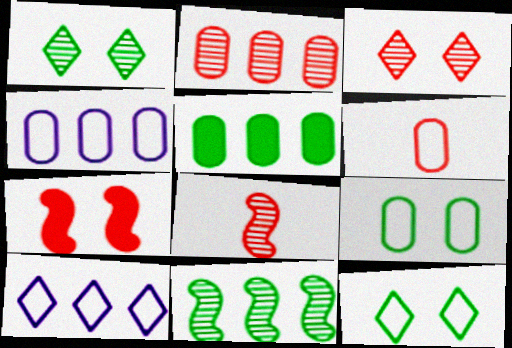[[2, 3, 8], 
[2, 4, 5], 
[4, 6, 9]]